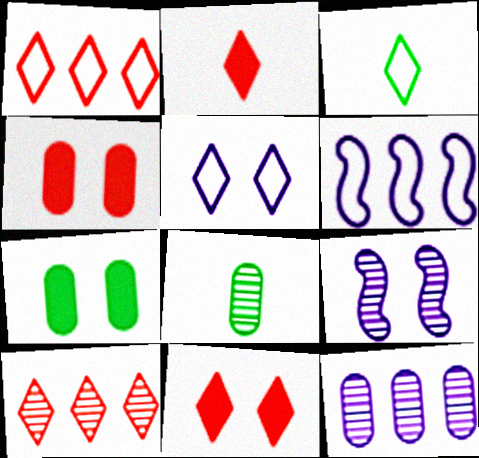[[1, 3, 5], 
[6, 8, 11], 
[8, 9, 10]]